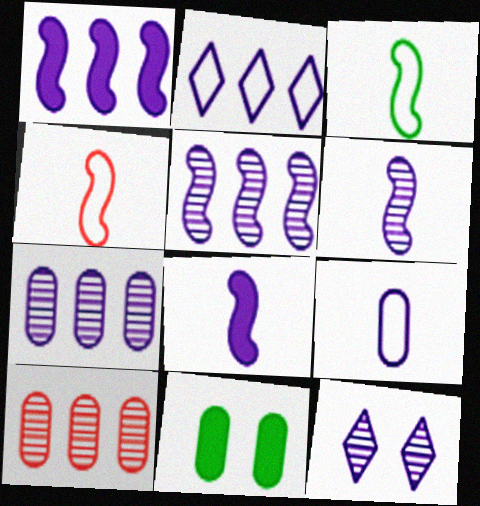[[1, 2, 7], 
[1, 9, 12], 
[6, 7, 12], 
[9, 10, 11]]